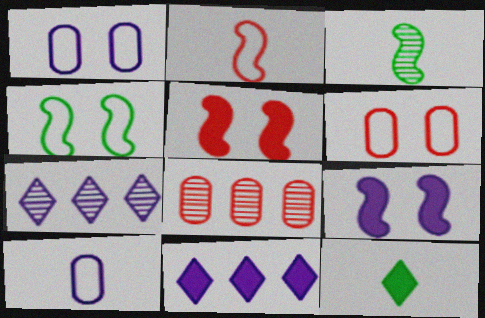[[3, 6, 11], 
[7, 9, 10]]